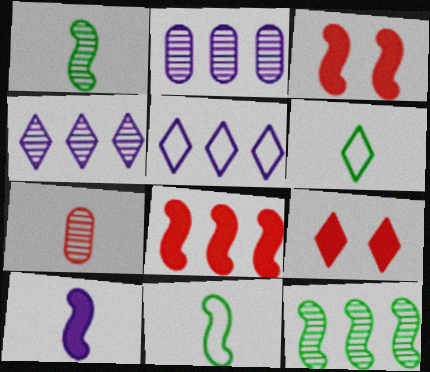[[2, 3, 6], 
[2, 9, 11], 
[4, 6, 9], 
[6, 7, 10]]